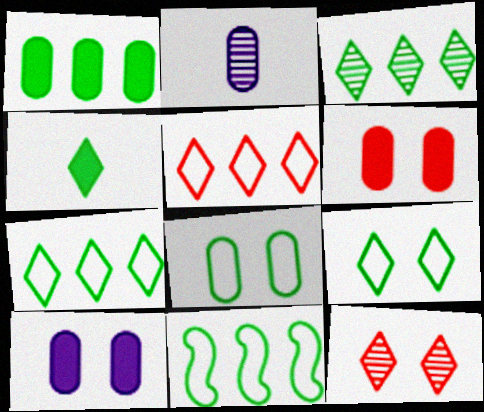[[1, 3, 11], 
[3, 4, 9]]